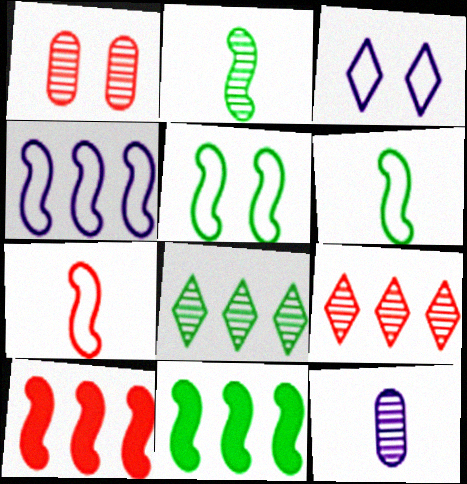[[2, 5, 11], 
[4, 5, 7]]